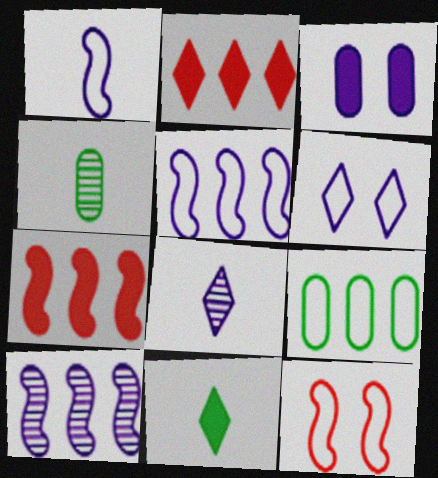[[2, 9, 10], 
[3, 5, 8], 
[3, 7, 11], 
[4, 6, 7]]